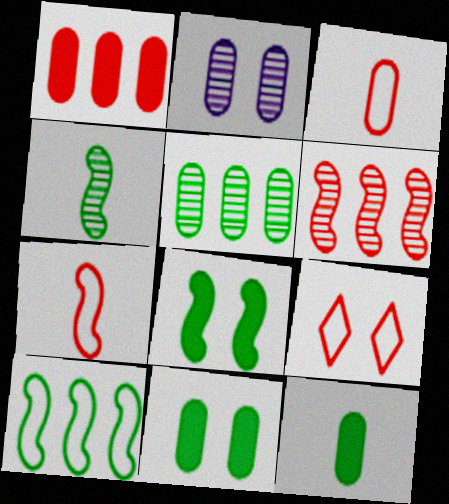[[2, 8, 9], 
[4, 8, 10]]